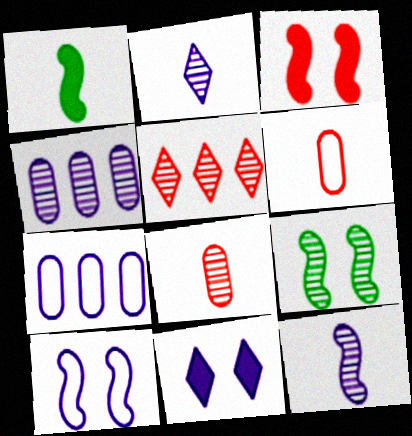[[1, 2, 6], 
[3, 5, 6], 
[3, 9, 10], 
[7, 11, 12]]